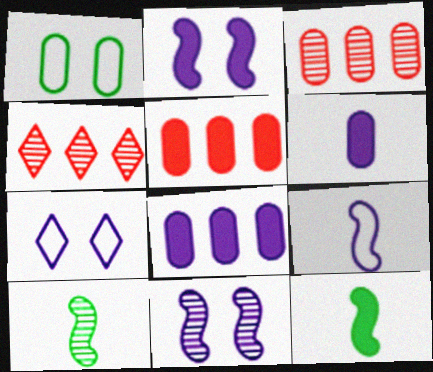[[1, 3, 6], 
[3, 7, 12], 
[5, 7, 10]]